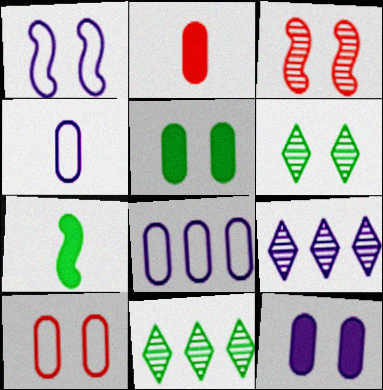[[1, 2, 11], 
[7, 9, 10]]